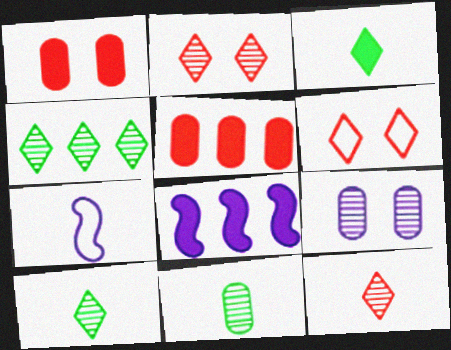[[1, 3, 8], 
[1, 4, 7], 
[6, 8, 11]]